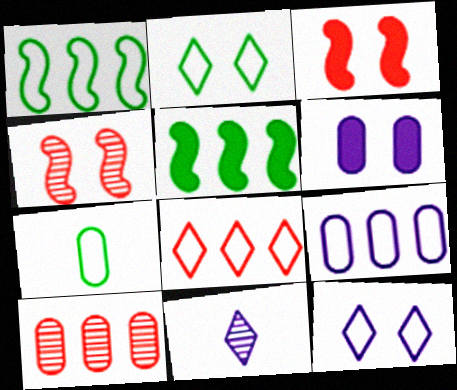[[1, 2, 7], 
[1, 8, 9], 
[2, 4, 6], 
[6, 7, 10]]